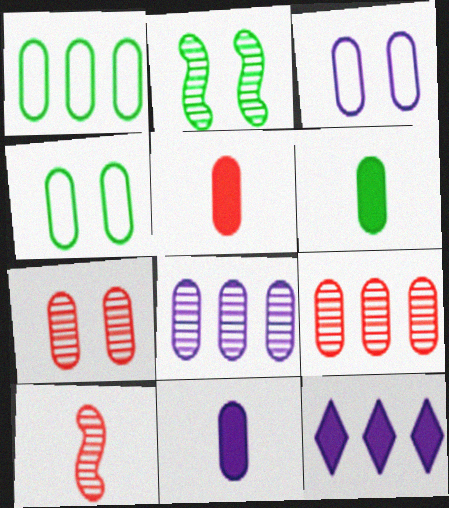[[1, 7, 11], 
[3, 6, 9], 
[3, 8, 11], 
[4, 5, 8], 
[4, 9, 11], 
[4, 10, 12], 
[5, 6, 11]]